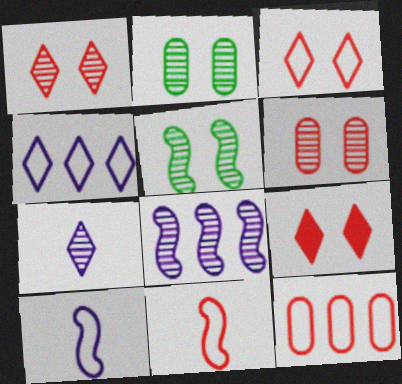[[1, 3, 9], 
[3, 11, 12]]